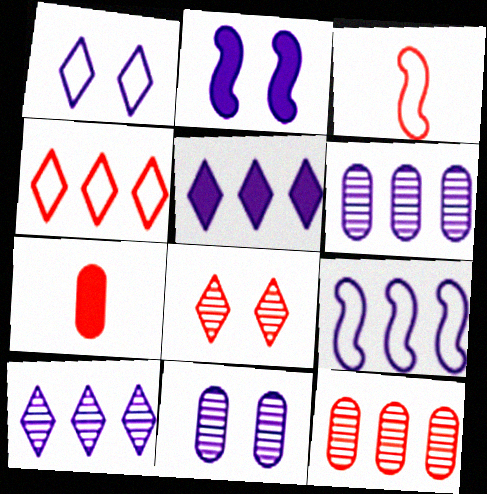[[1, 2, 11], 
[5, 6, 9]]